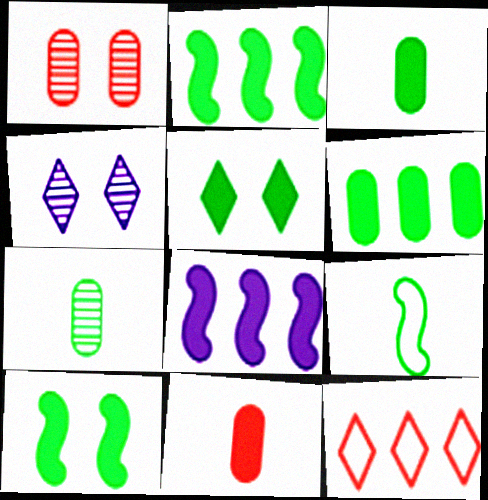[[2, 3, 5], 
[5, 8, 11]]